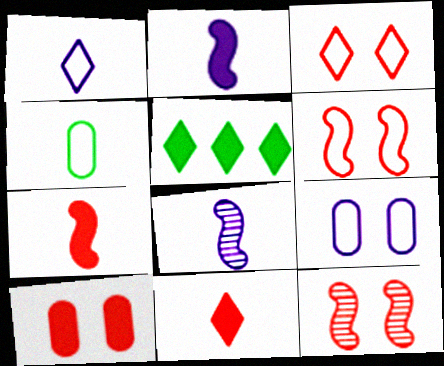[[2, 5, 10], 
[3, 10, 12], 
[4, 8, 11]]